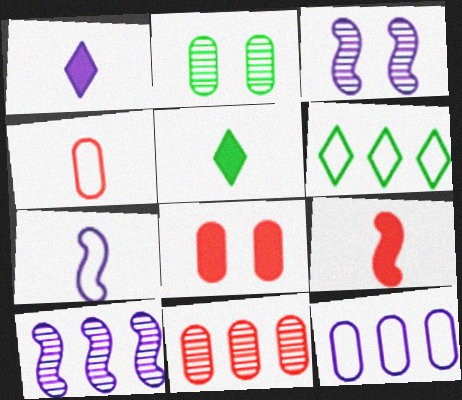[[1, 3, 12], 
[4, 8, 11]]